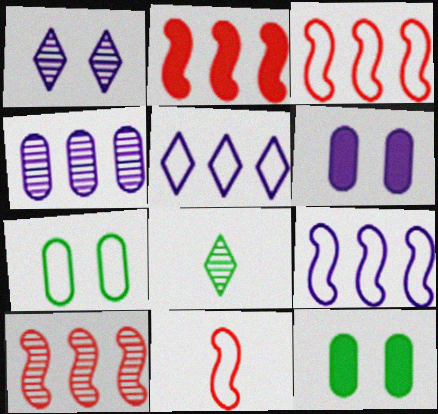[[2, 3, 10], 
[3, 6, 8], 
[5, 7, 11]]